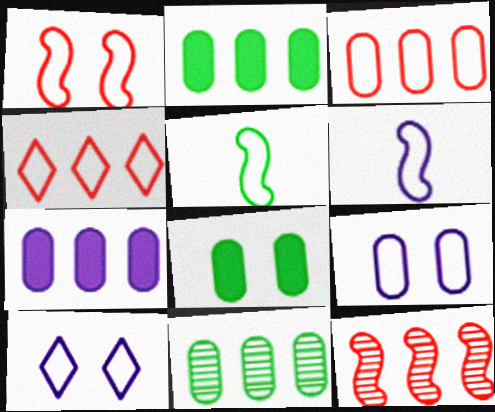[[3, 5, 10], 
[3, 7, 11], 
[4, 5, 9]]